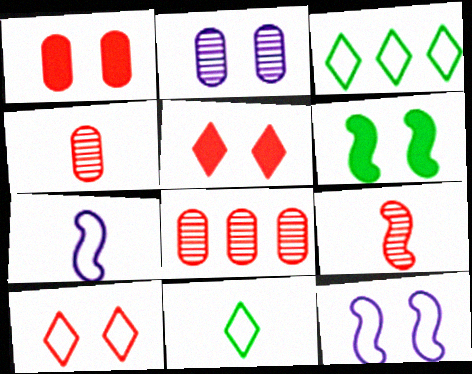[[2, 6, 10]]